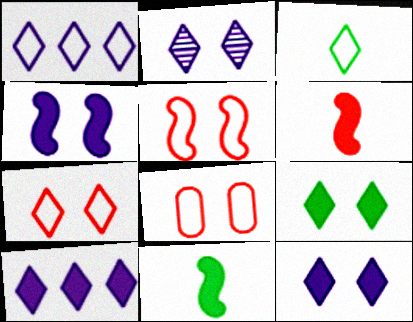[[1, 3, 7], 
[2, 7, 9], 
[5, 7, 8]]